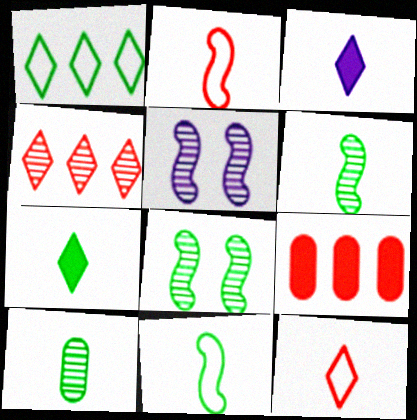[[2, 3, 10], 
[4, 5, 10], 
[7, 10, 11]]